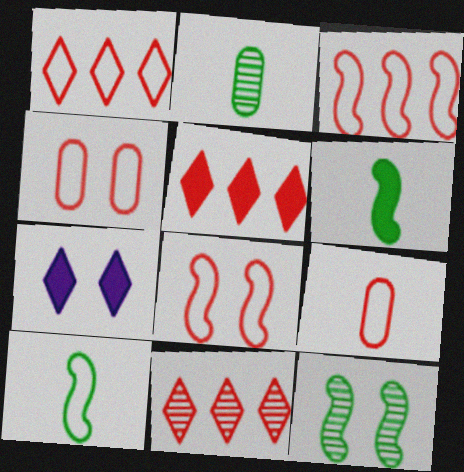[[1, 5, 11], 
[1, 8, 9], 
[2, 3, 7], 
[4, 7, 12]]